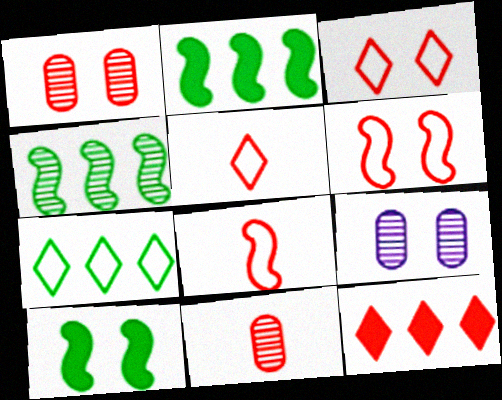[[1, 8, 12], 
[2, 5, 9], 
[3, 9, 10], 
[6, 11, 12]]